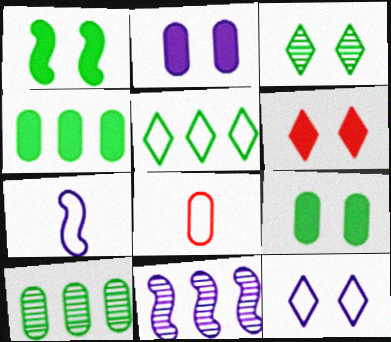[[1, 2, 6], 
[2, 8, 10], 
[3, 6, 12], 
[6, 7, 10]]